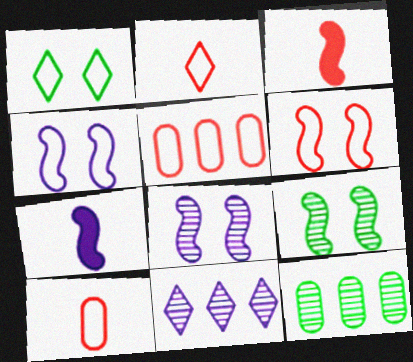[[2, 5, 6]]